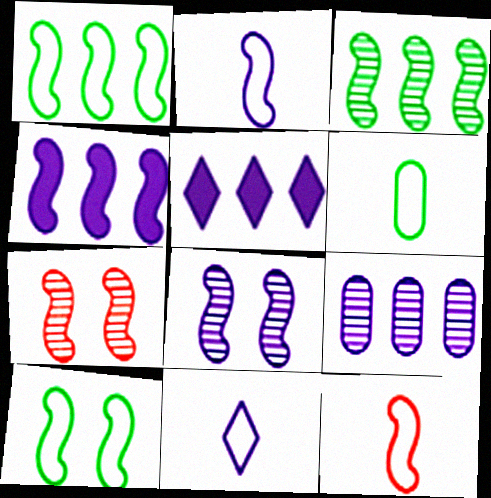[[2, 4, 8], 
[5, 6, 7], 
[6, 11, 12]]